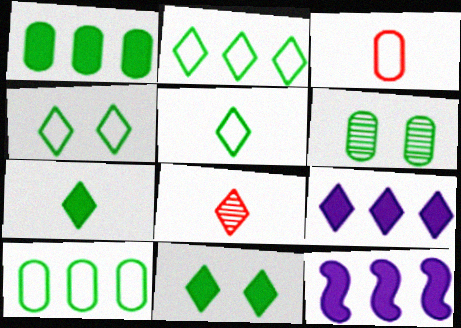[[2, 4, 5], 
[4, 8, 9]]